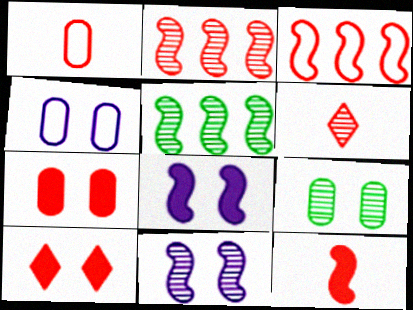[[1, 2, 10], 
[1, 6, 12], 
[3, 6, 7], 
[4, 7, 9]]